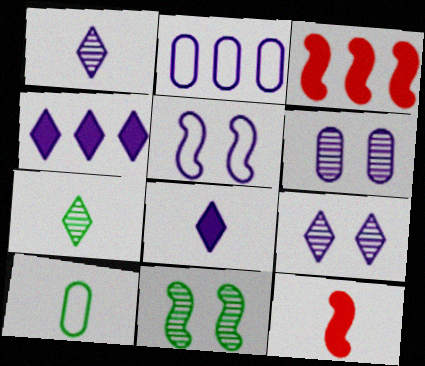[[1, 10, 12], 
[3, 9, 10]]